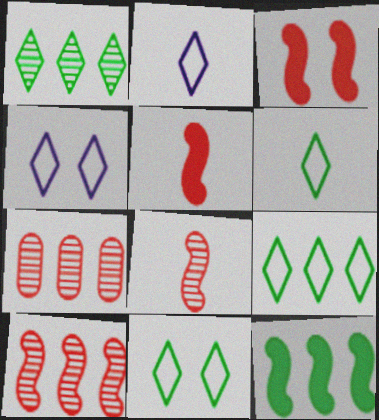[[6, 9, 11]]